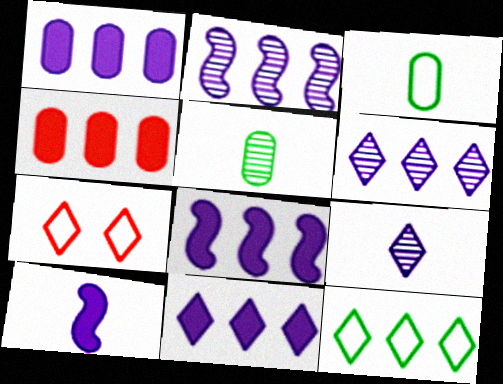[[1, 8, 11], 
[2, 4, 12], 
[5, 7, 8]]